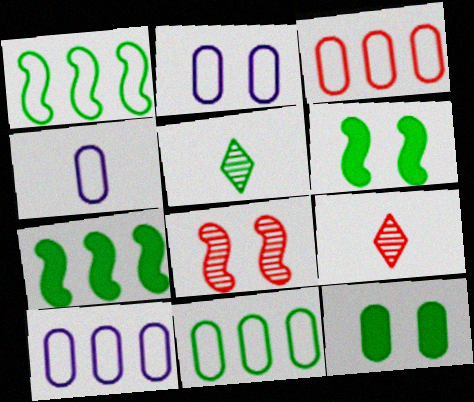[[1, 5, 12], 
[2, 4, 10], 
[2, 7, 9], 
[3, 10, 11], 
[5, 6, 11], 
[6, 9, 10]]